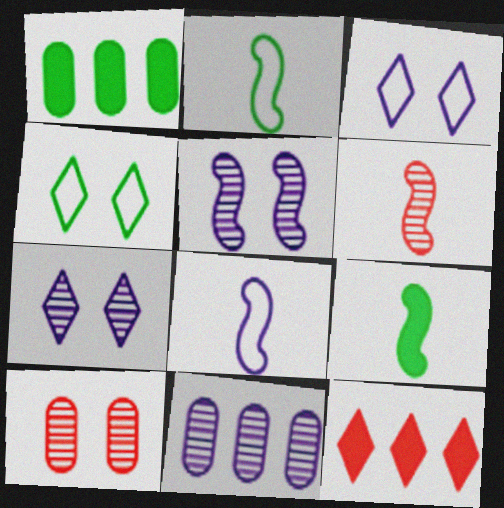[[1, 3, 6], 
[6, 8, 9]]